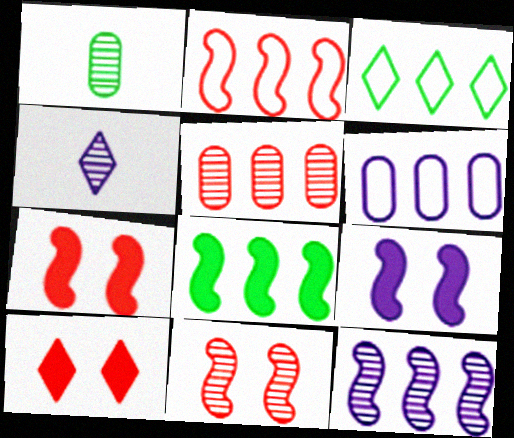[[2, 3, 6], 
[2, 8, 12], 
[3, 4, 10], 
[4, 6, 9]]